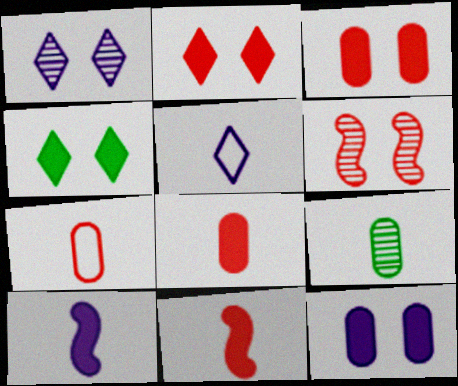[[5, 9, 11]]